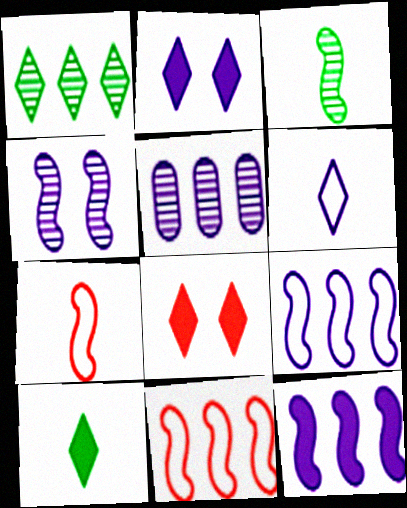[[1, 6, 8]]